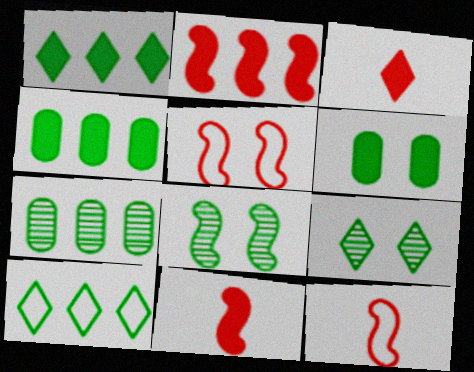[]